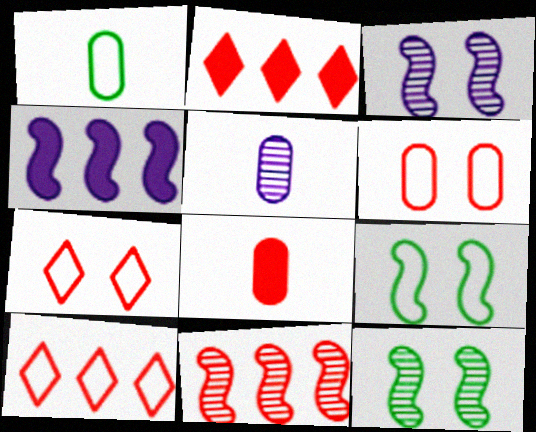[[1, 2, 3], 
[1, 5, 8], 
[2, 5, 9], 
[7, 8, 11]]